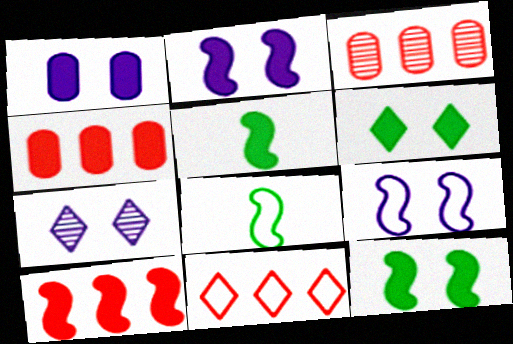[[1, 7, 9], 
[2, 5, 10], 
[3, 10, 11], 
[4, 7, 8]]